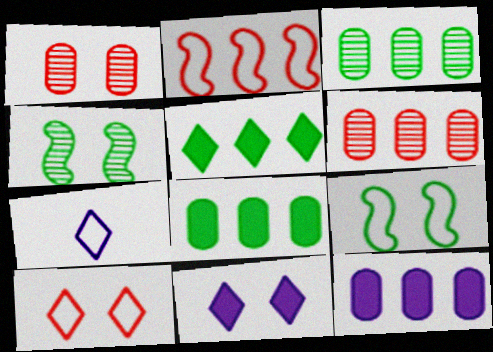[[1, 9, 11]]